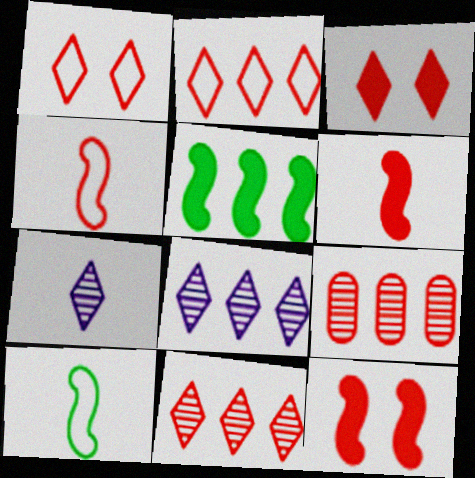[[1, 6, 9], 
[3, 4, 9]]